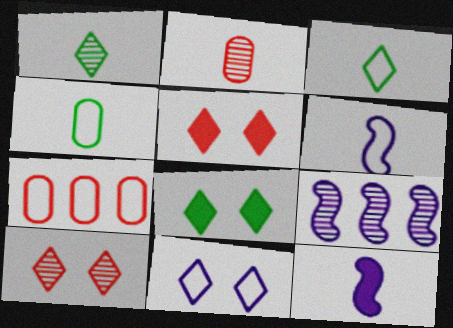[[2, 3, 12], 
[4, 5, 9], 
[8, 10, 11]]